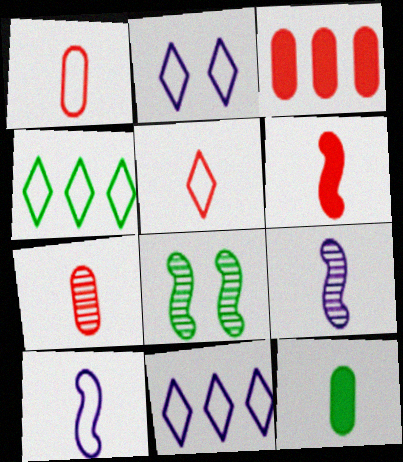[[2, 4, 5], 
[4, 8, 12], 
[5, 6, 7], 
[5, 9, 12]]